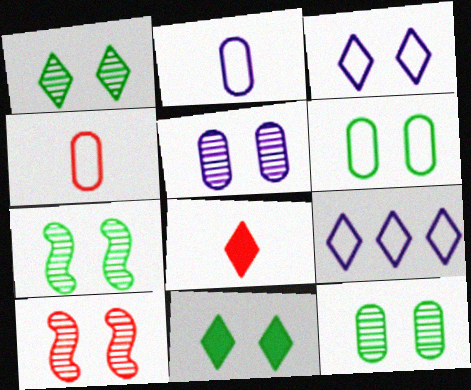[[1, 5, 10], 
[1, 7, 12], 
[1, 8, 9], 
[6, 7, 11]]